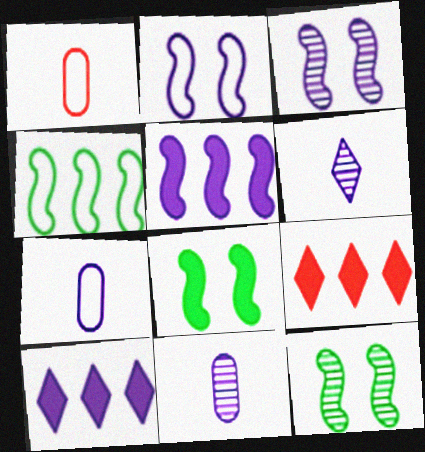[[1, 10, 12], 
[2, 10, 11], 
[3, 7, 10], 
[7, 9, 12]]